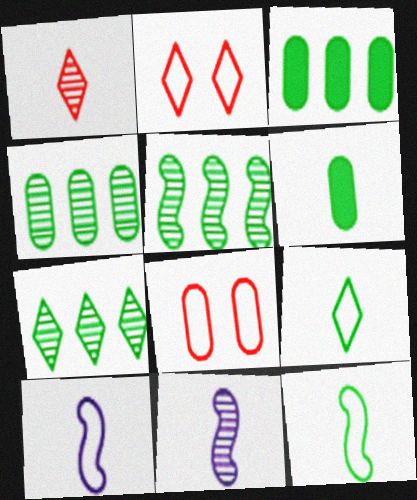[[1, 6, 10], 
[2, 3, 11], 
[4, 5, 7]]